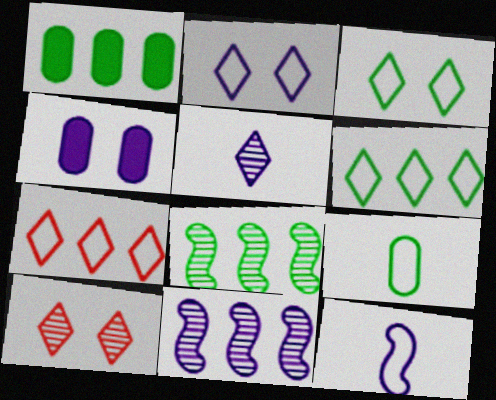[[1, 6, 8], 
[1, 7, 11], 
[1, 10, 12]]